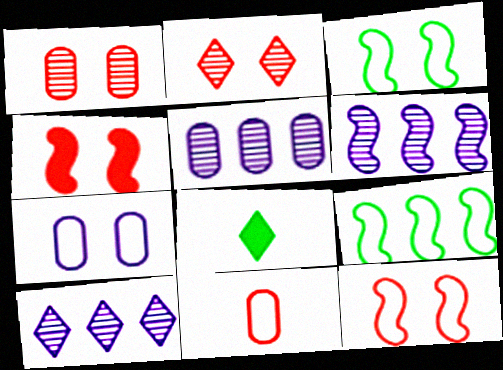[[5, 6, 10], 
[5, 8, 12]]